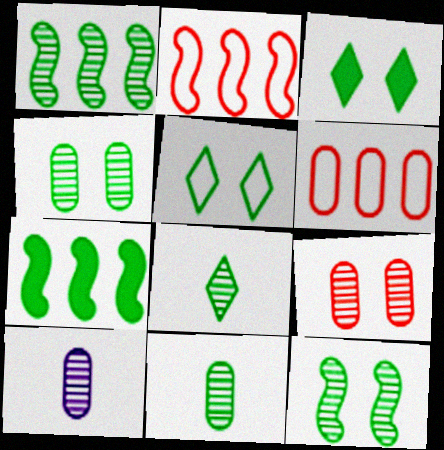[[1, 4, 8], 
[2, 3, 10], 
[5, 7, 11]]